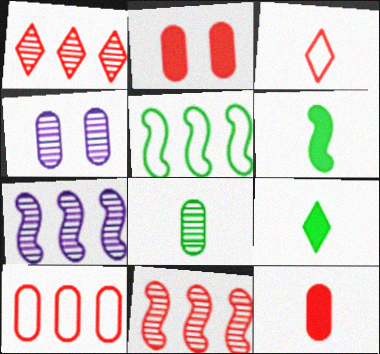[[2, 3, 11]]